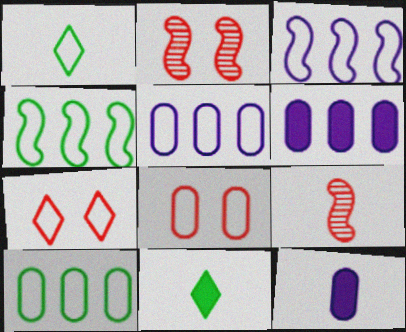[[1, 2, 6], 
[1, 3, 8], 
[1, 9, 12], 
[2, 5, 11]]